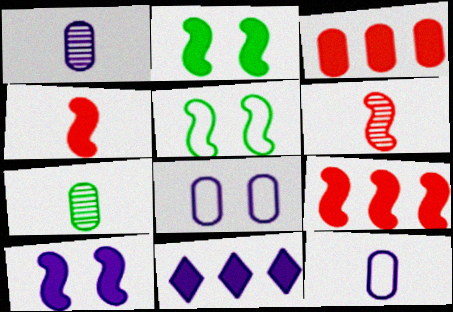[[3, 7, 8]]